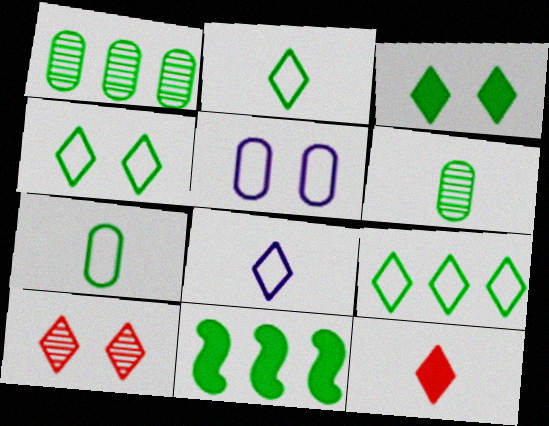[[1, 9, 11], 
[2, 4, 9], 
[4, 6, 11]]